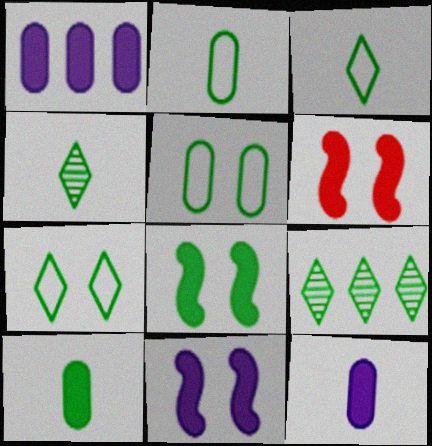[[2, 8, 9], 
[6, 8, 11]]